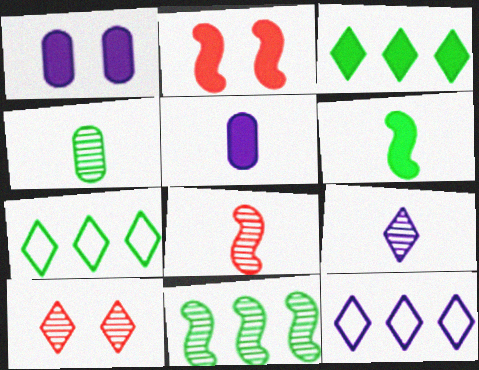[[1, 7, 8], 
[2, 3, 5], 
[2, 4, 12], 
[4, 8, 9]]